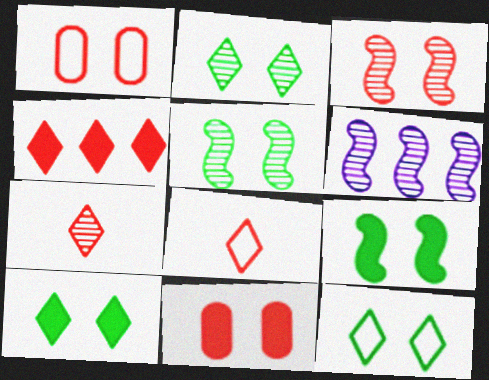[[2, 10, 12]]